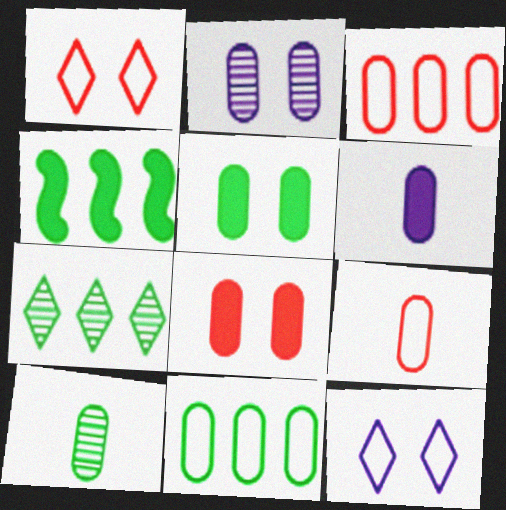[[4, 7, 11], 
[5, 10, 11], 
[6, 9, 10]]